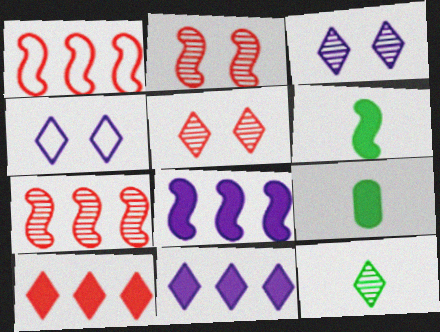[[1, 3, 9], 
[4, 7, 9], 
[4, 10, 12]]